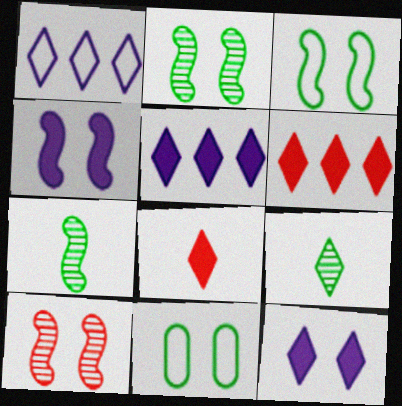[[3, 4, 10], 
[10, 11, 12]]